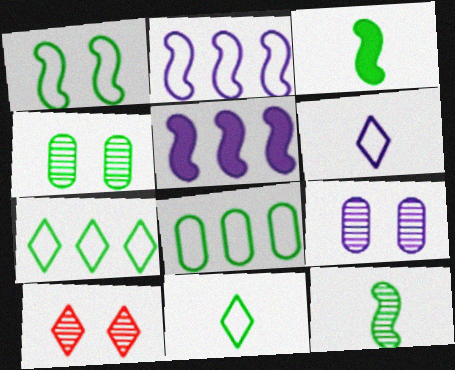[[1, 8, 11], 
[3, 4, 7], 
[5, 6, 9]]